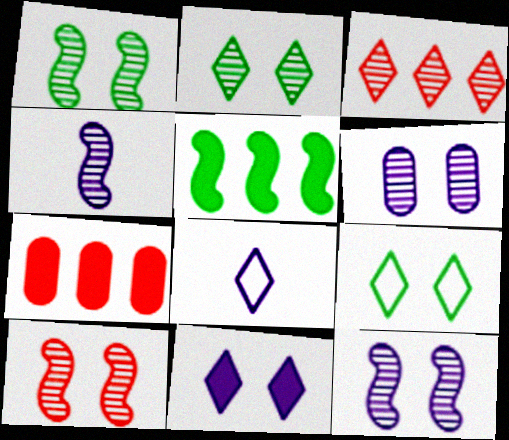[[1, 7, 8], 
[1, 10, 12], 
[2, 6, 10], 
[4, 7, 9]]